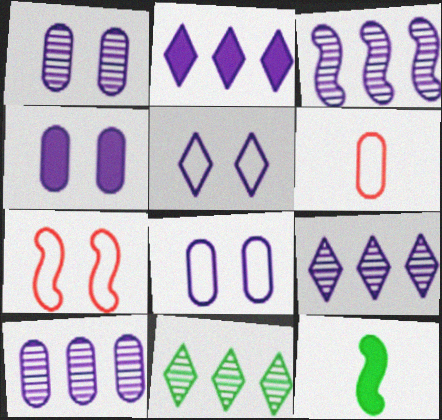[[1, 4, 8], 
[3, 7, 12], 
[3, 9, 10]]